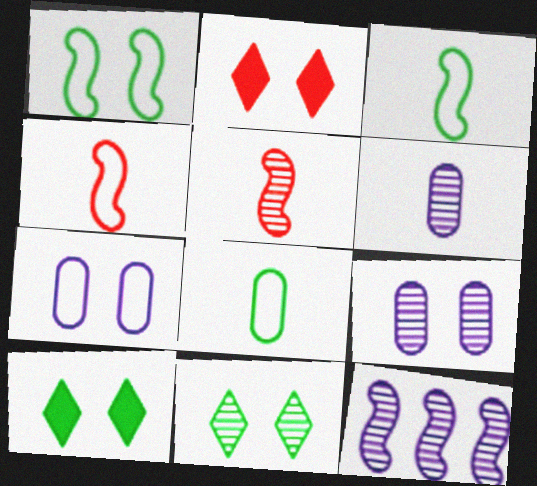[[1, 2, 9], 
[2, 8, 12]]